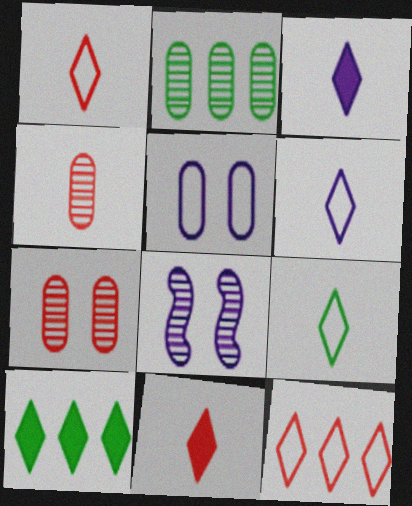[[1, 6, 9]]